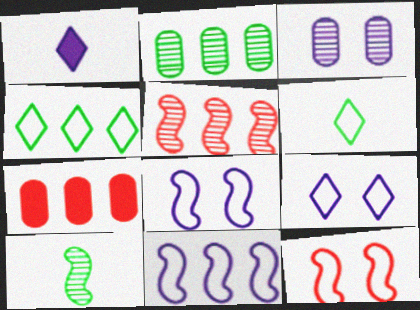[[1, 2, 12], 
[1, 3, 11], 
[7, 9, 10]]